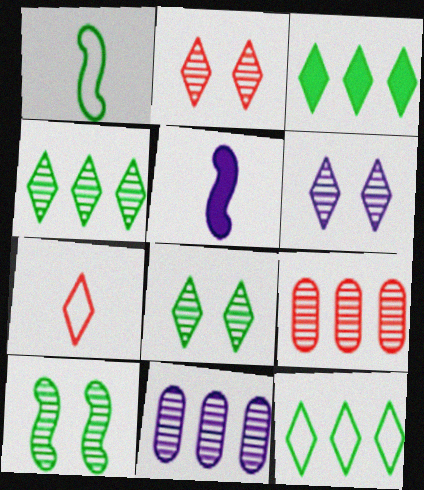[[2, 6, 8], 
[3, 4, 12], 
[3, 6, 7]]